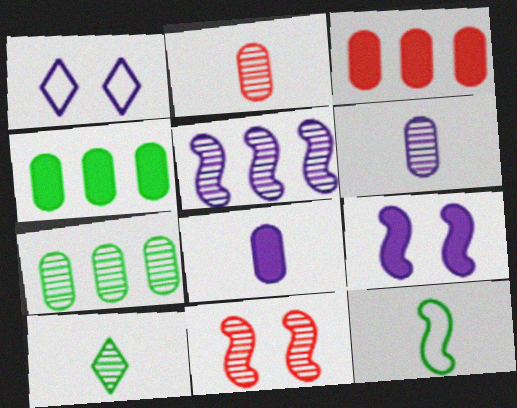[[1, 5, 8]]